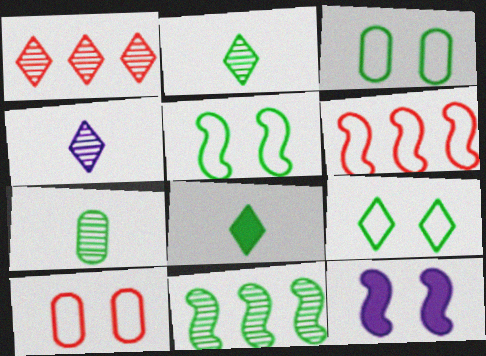[[3, 5, 9], 
[3, 8, 11]]